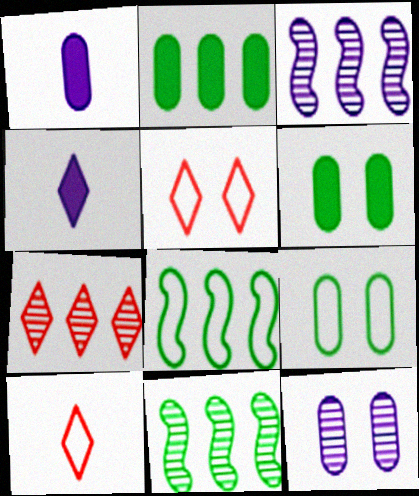[[1, 5, 11], 
[3, 6, 10]]